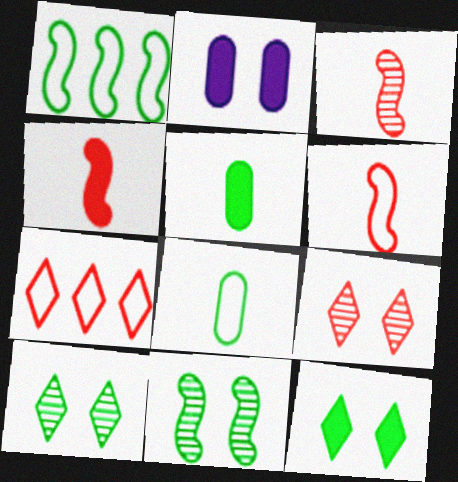[[1, 5, 10], 
[3, 4, 6]]